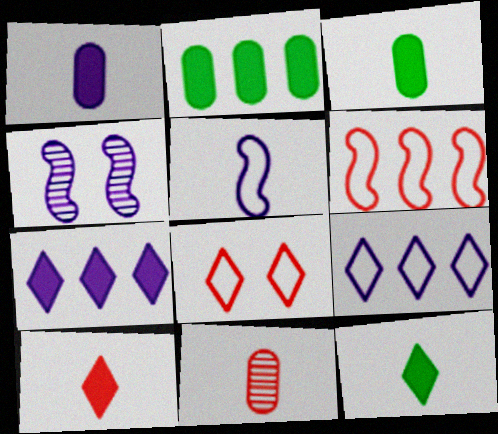[[1, 4, 9], 
[5, 11, 12]]